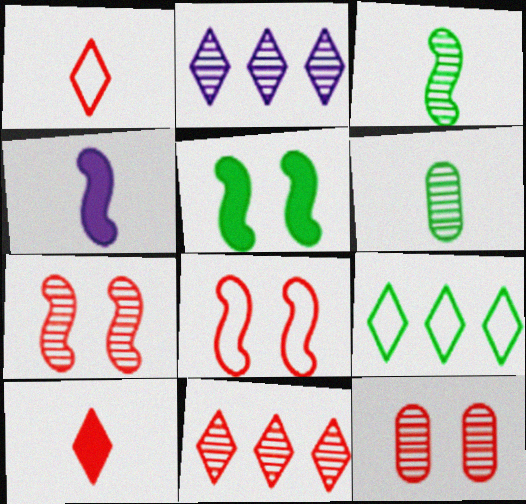[[1, 4, 6], 
[2, 3, 12], 
[2, 6, 7], 
[4, 9, 12], 
[5, 6, 9]]